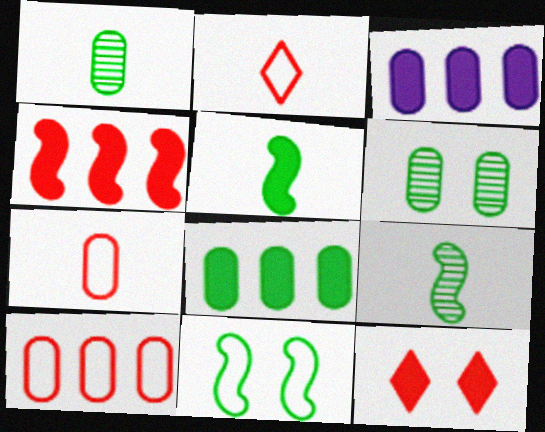[[3, 5, 12], 
[3, 6, 7]]